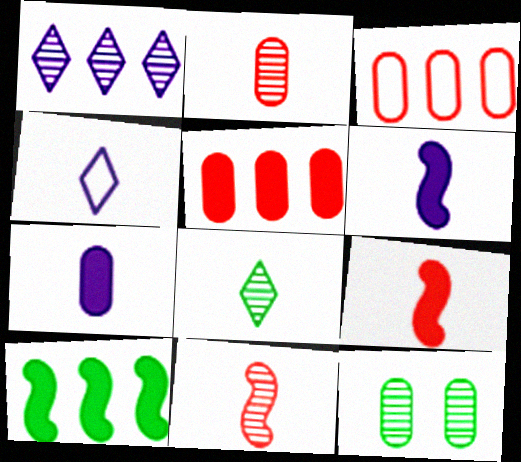[[1, 3, 10], 
[1, 11, 12], 
[3, 7, 12]]